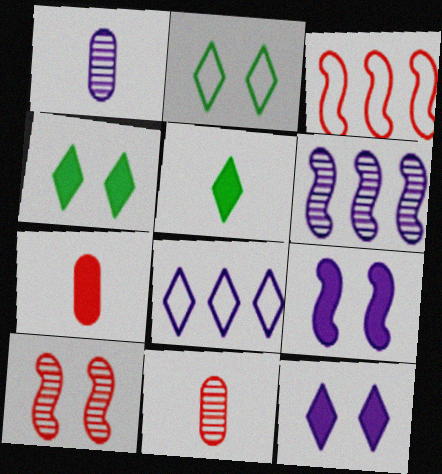[[1, 3, 4], 
[1, 8, 9], 
[2, 6, 7]]